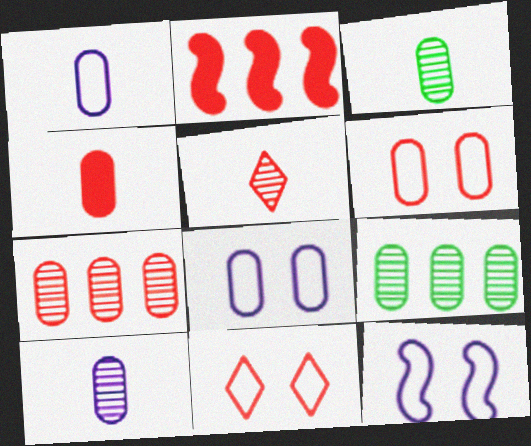[[1, 3, 4], 
[2, 5, 6], 
[4, 6, 7], 
[4, 8, 9]]